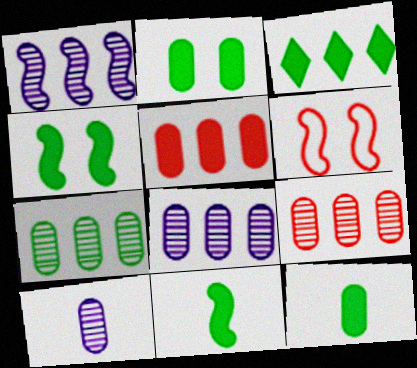[[1, 6, 11], 
[2, 3, 11], 
[3, 4, 12], 
[3, 6, 10], 
[7, 8, 9]]